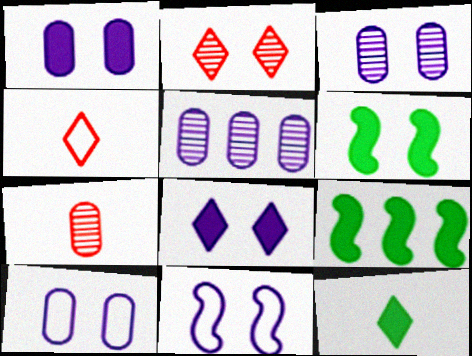[[1, 3, 10], 
[2, 6, 10], 
[3, 4, 9], 
[3, 8, 11], 
[4, 5, 6]]